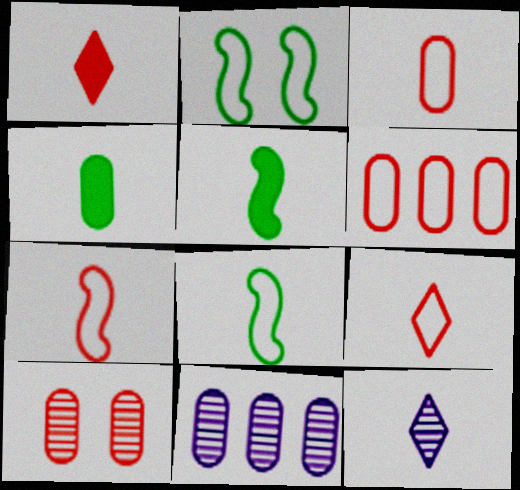[[1, 2, 11], 
[3, 5, 12], 
[3, 7, 9], 
[4, 7, 12]]